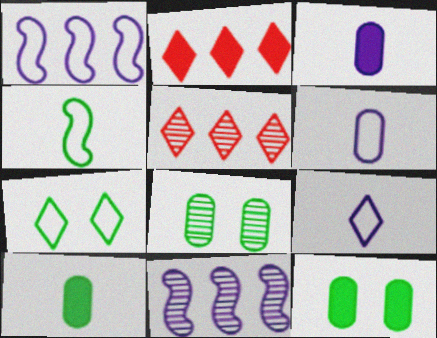[]